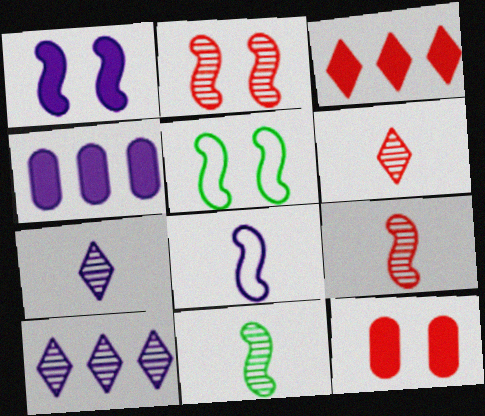[[1, 2, 5], 
[4, 5, 6]]